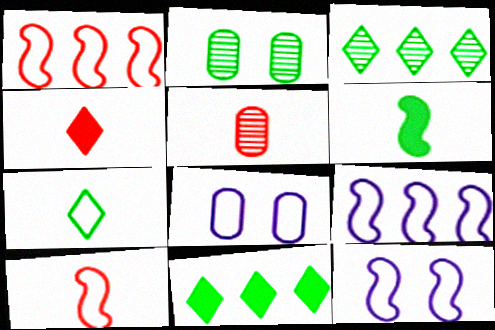[[1, 7, 8], 
[2, 4, 9], 
[4, 5, 10], 
[5, 11, 12]]